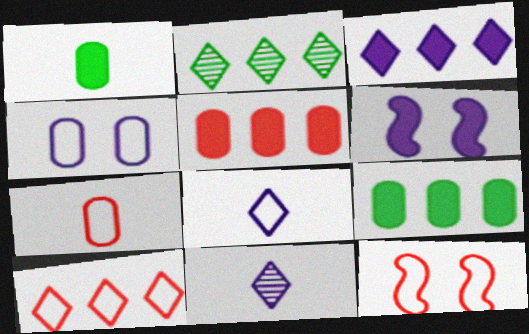[[2, 3, 10], 
[2, 6, 7], 
[7, 10, 12], 
[9, 11, 12]]